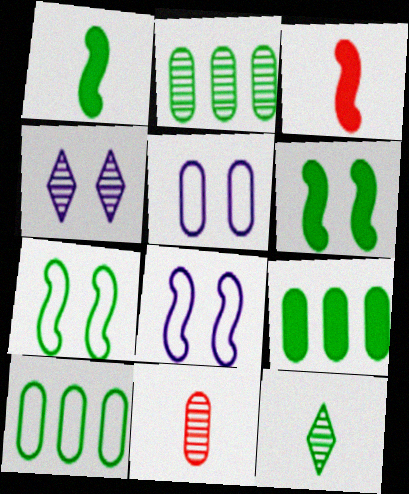[[2, 9, 10], 
[3, 4, 10], 
[5, 9, 11], 
[6, 10, 12], 
[7, 9, 12]]